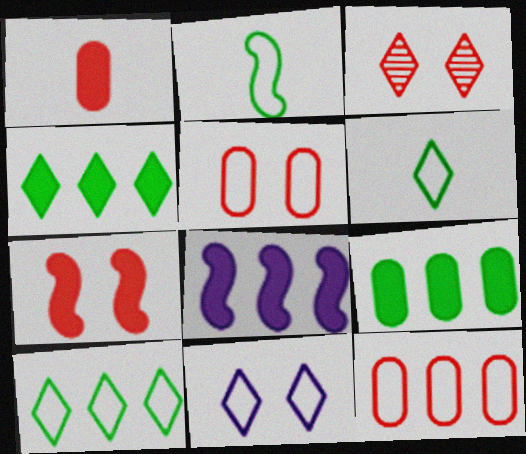[[2, 11, 12], 
[3, 5, 7]]